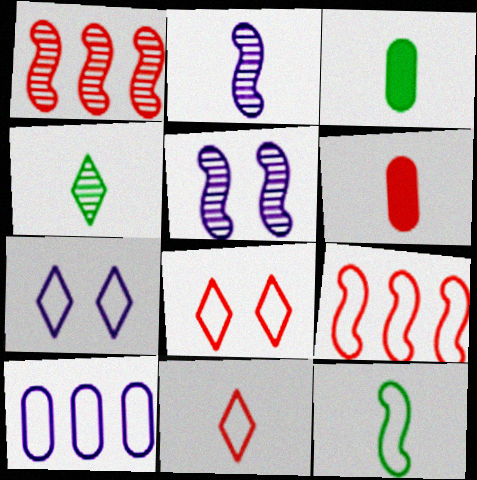[[1, 3, 7], 
[1, 6, 8], 
[2, 3, 11], 
[3, 4, 12], 
[8, 10, 12]]